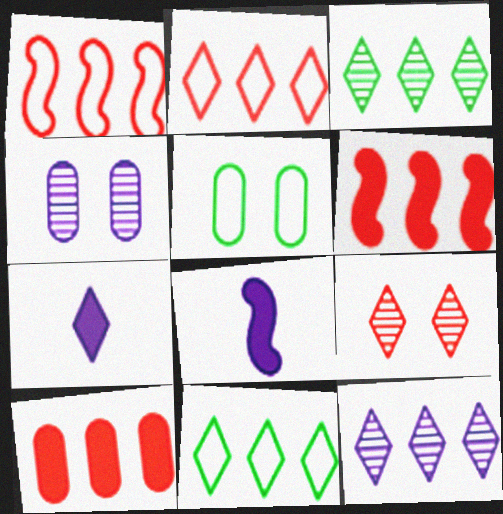[[7, 9, 11]]